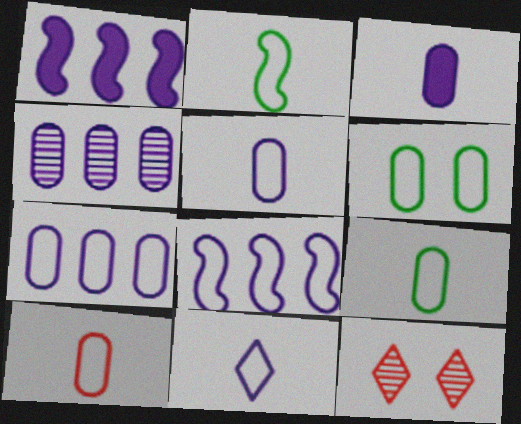[[1, 9, 12], 
[2, 10, 11], 
[5, 9, 10], 
[6, 7, 10]]